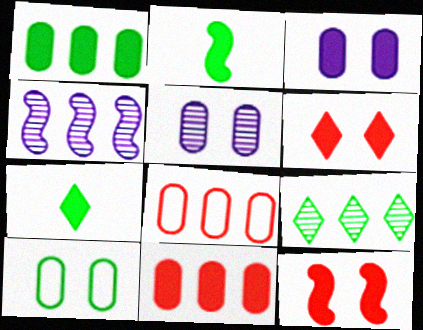[[2, 9, 10]]